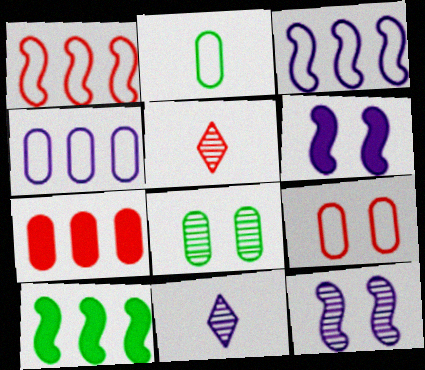[[2, 4, 9], 
[4, 6, 11], 
[9, 10, 11]]